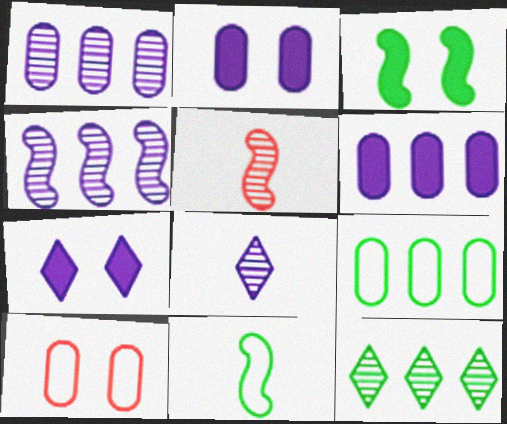[[5, 7, 9]]